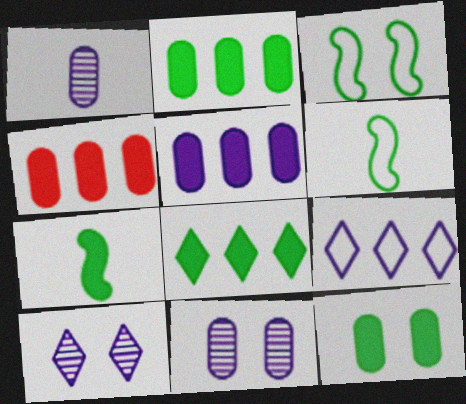[[2, 4, 5], 
[4, 6, 10], 
[7, 8, 12]]